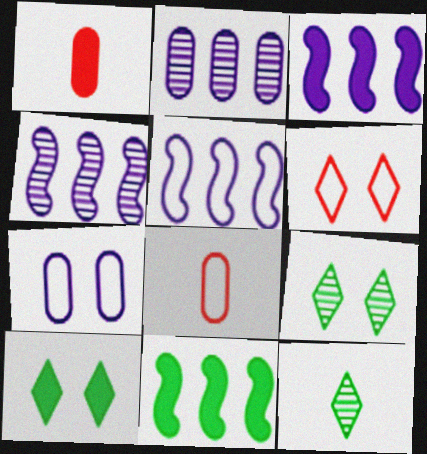[[1, 3, 10], 
[1, 5, 9], 
[3, 4, 5], 
[3, 8, 9], 
[4, 8, 10]]